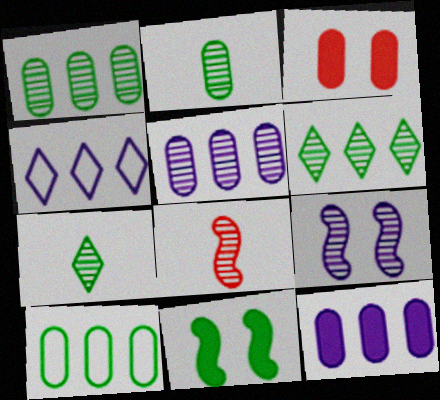[[7, 10, 11]]